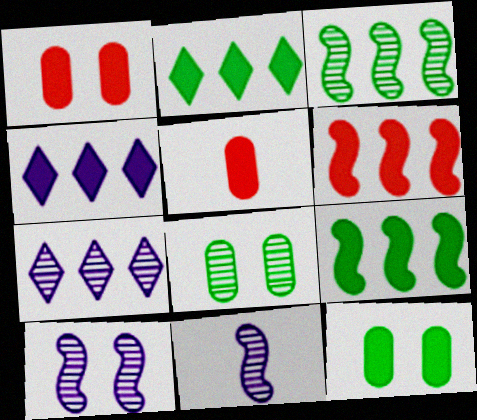[]